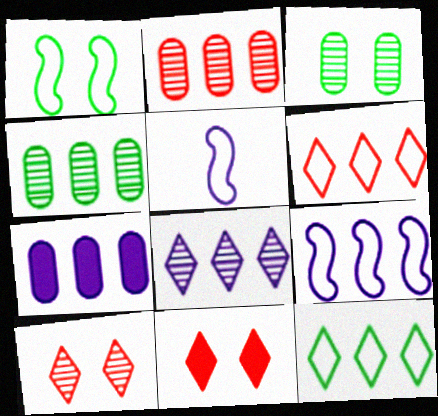[[4, 5, 11], 
[7, 8, 9]]